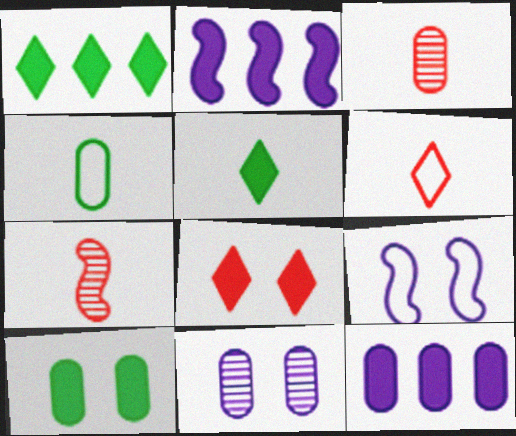[[1, 3, 9]]